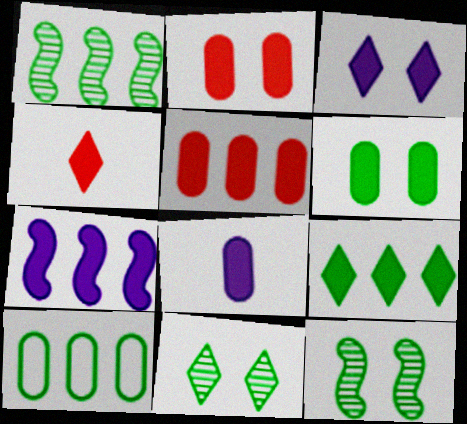[[1, 9, 10], 
[3, 4, 9], 
[3, 7, 8], 
[4, 6, 7], 
[5, 6, 8], 
[5, 7, 9]]